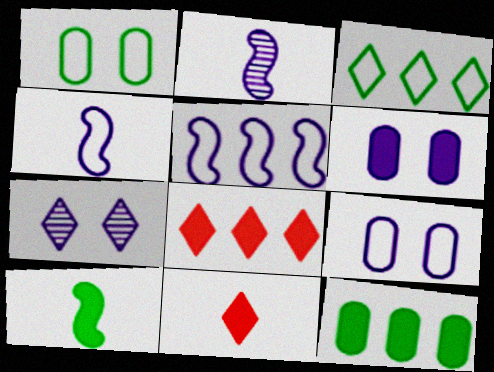[[1, 2, 8], 
[3, 7, 11], 
[6, 8, 10]]